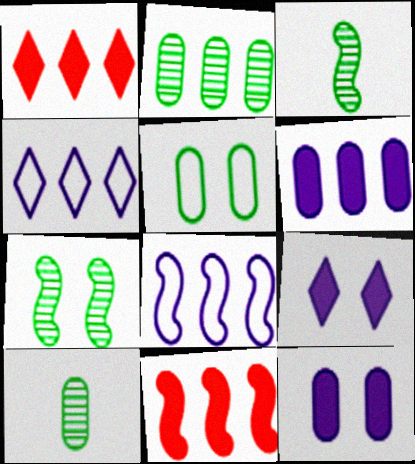[[1, 2, 8], 
[2, 4, 11]]